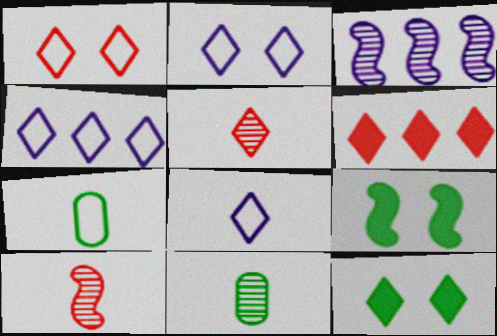[[1, 5, 6], 
[2, 4, 8], 
[4, 5, 12]]